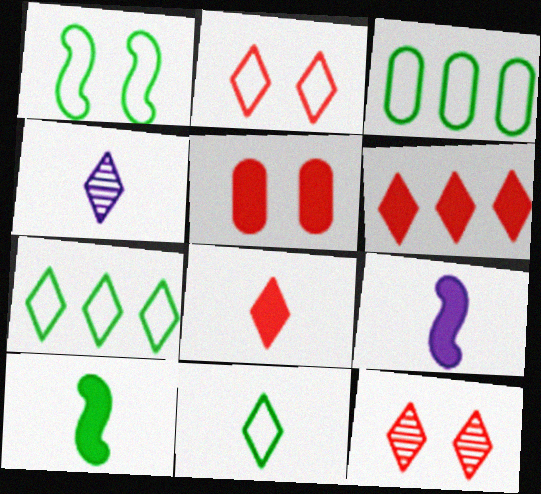[[1, 3, 11], 
[3, 9, 12], 
[4, 8, 11]]